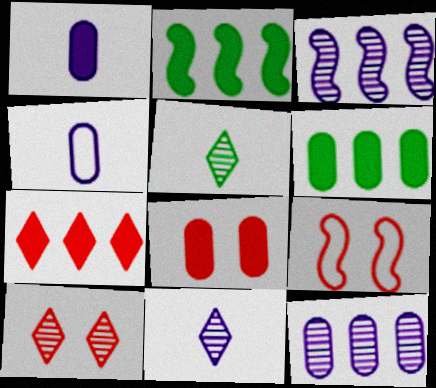[[1, 6, 8], 
[2, 4, 10], 
[6, 9, 11], 
[8, 9, 10]]